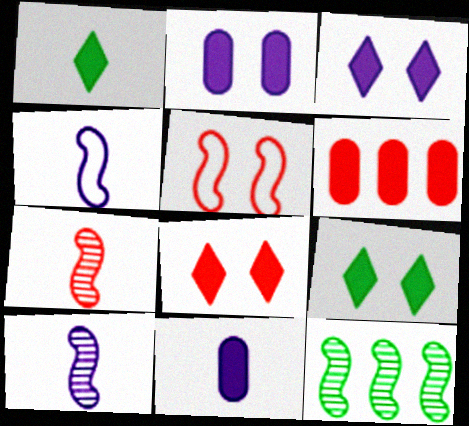[[3, 8, 9]]